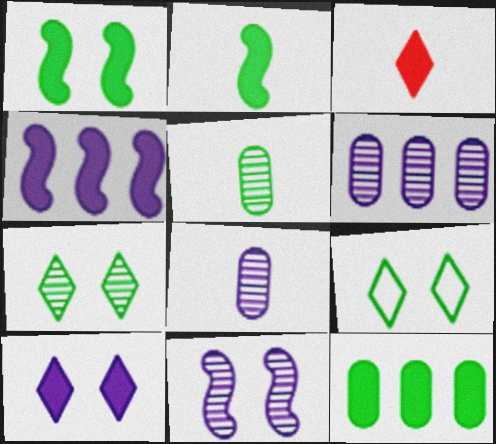[]